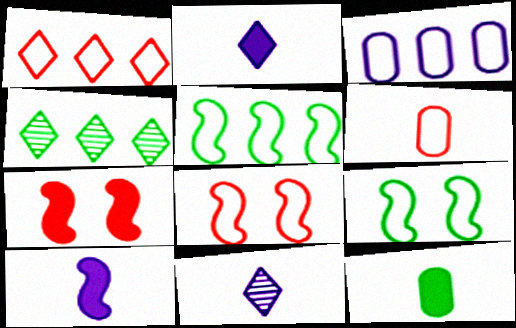[[1, 3, 5], 
[1, 6, 8], 
[4, 9, 12]]